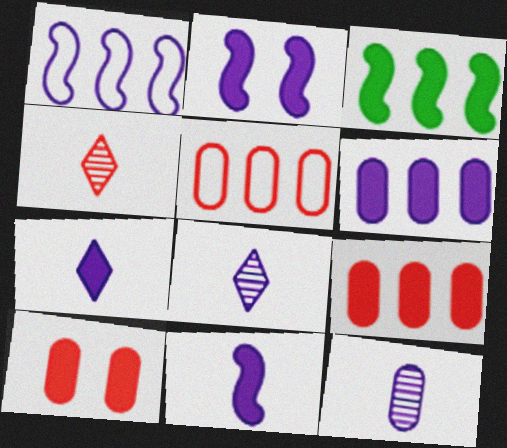[[2, 6, 7], 
[3, 7, 10]]